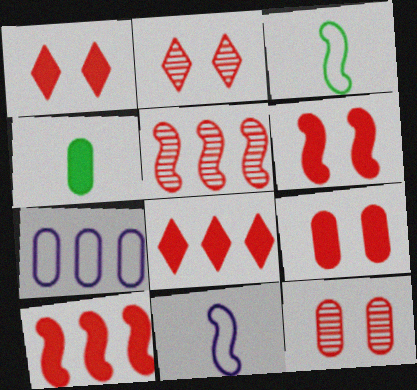[[1, 6, 9], 
[4, 7, 12]]